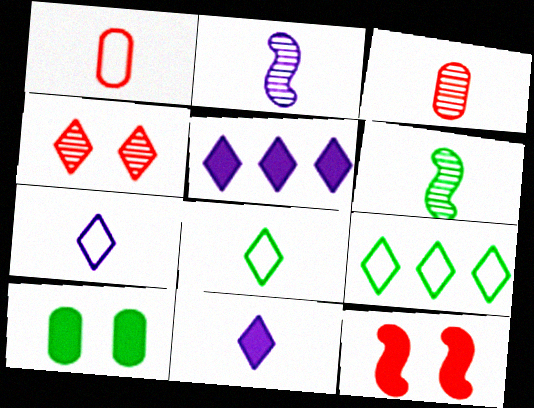[[1, 6, 11], 
[4, 5, 8], 
[4, 9, 11], 
[6, 9, 10]]